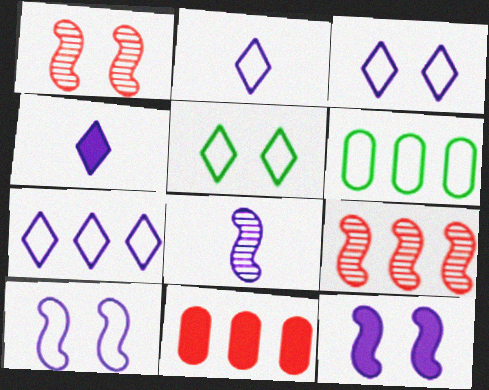[[1, 4, 6], 
[2, 3, 7], 
[5, 8, 11]]